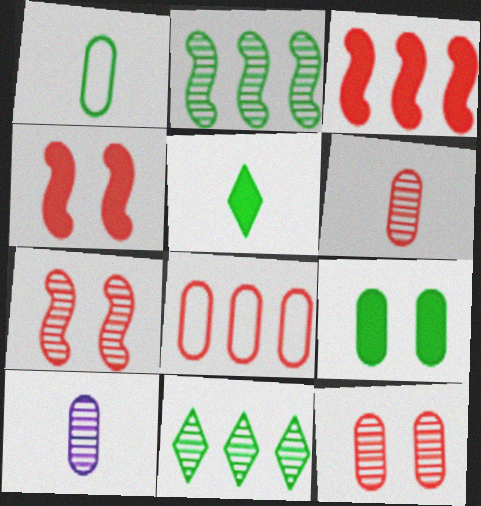[[7, 10, 11], 
[8, 9, 10]]